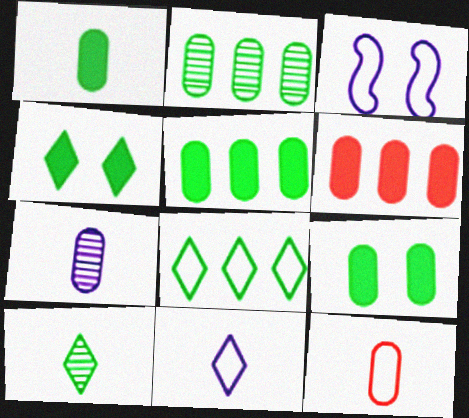[[1, 5, 9], 
[1, 7, 12], 
[3, 6, 10], 
[3, 8, 12], 
[4, 8, 10]]